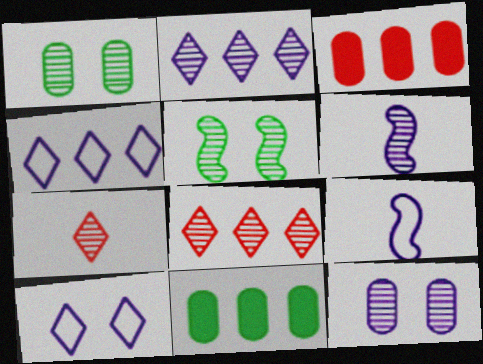[[1, 6, 8], 
[2, 6, 12]]